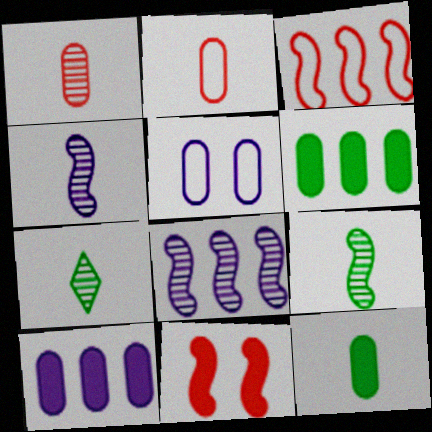[[1, 4, 7], 
[1, 5, 6]]